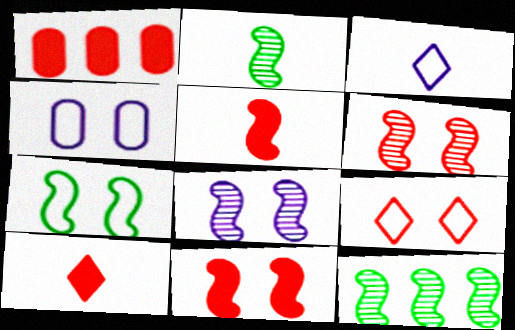[[1, 10, 11], 
[4, 7, 9], 
[4, 10, 12], 
[7, 8, 11]]